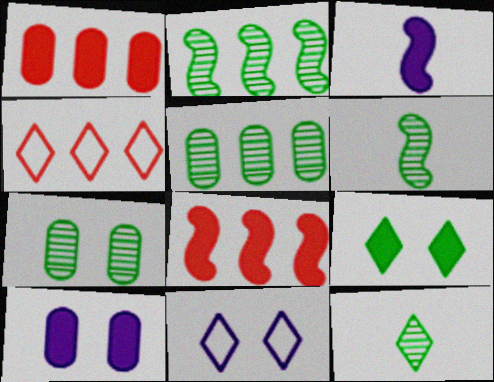[[1, 3, 9], 
[1, 6, 11], 
[2, 7, 12], 
[3, 4, 7], 
[4, 6, 10]]